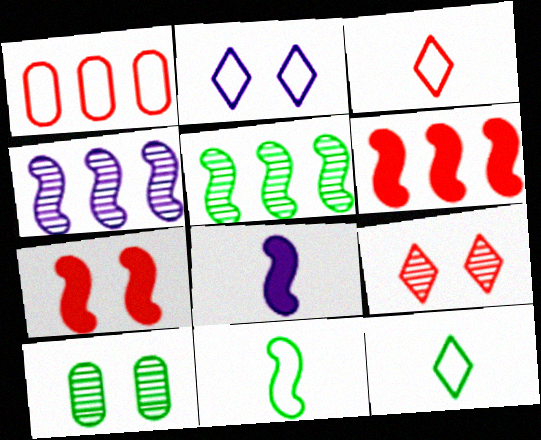[[1, 2, 11], 
[2, 7, 10], 
[4, 7, 11]]